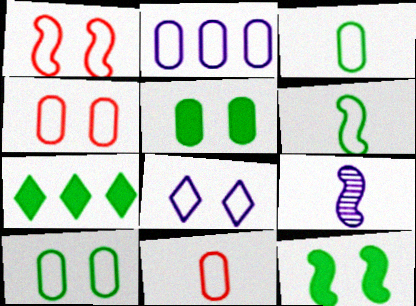[[1, 8, 10], 
[2, 3, 4], 
[2, 10, 11], 
[4, 7, 9]]